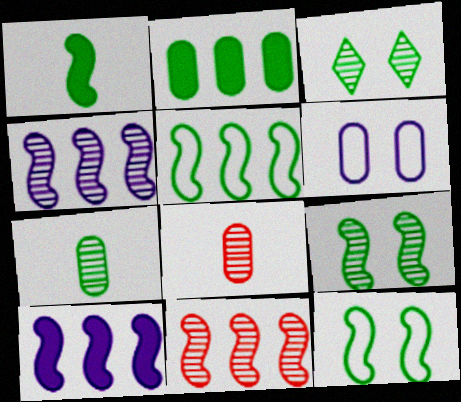[[1, 5, 9], 
[2, 6, 8], 
[3, 4, 8], 
[5, 10, 11]]